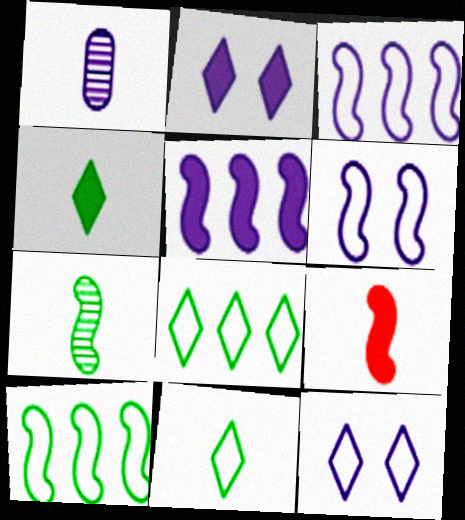[[1, 2, 3], 
[1, 5, 12], 
[1, 9, 11]]